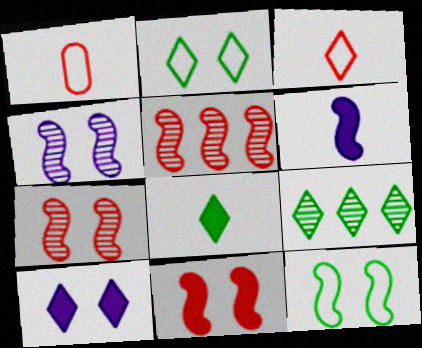[[2, 8, 9], 
[3, 9, 10], 
[4, 11, 12], 
[5, 6, 12]]